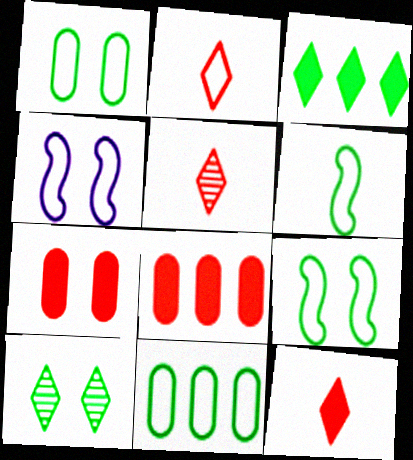[[2, 4, 11], 
[2, 5, 12], 
[4, 7, 10]]